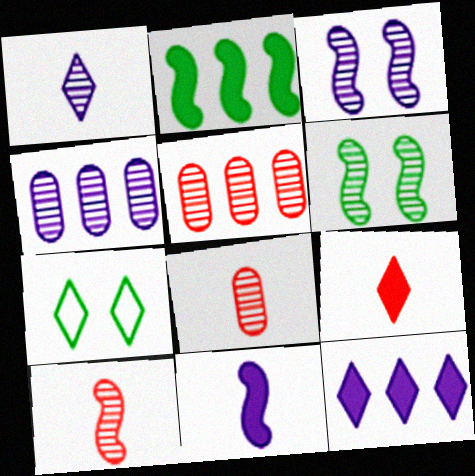[[1, 3, 4], 
[1, 5, 6], 
[5, 7, 11]]